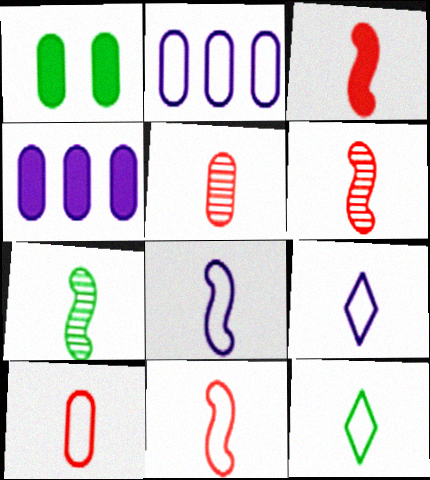[[1, 2, 5], 
[3, 6, 11], 
[3, 7, 8], 
[8, 10, 12]]